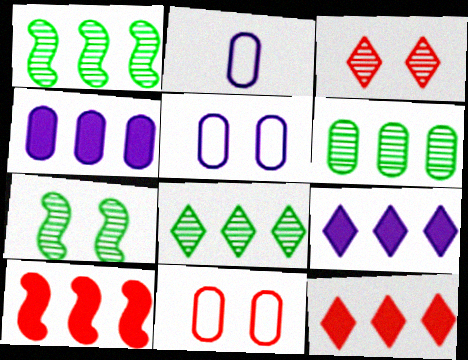[[1, 6, 8], 
[2, 7, 12]]